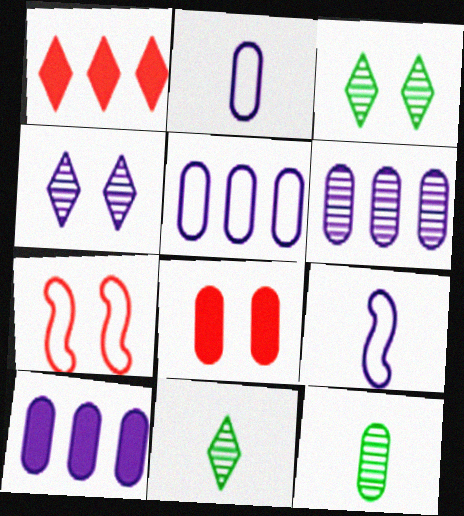[[4, 9, 10], 
[5, 6, 10], 
[5, 8, 12], 
[7, 10, 11]]